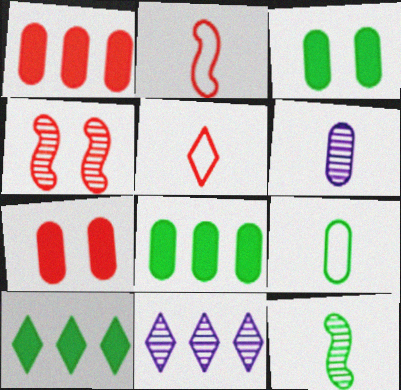[[1, 4, 5], 
[2, 3, 11]]